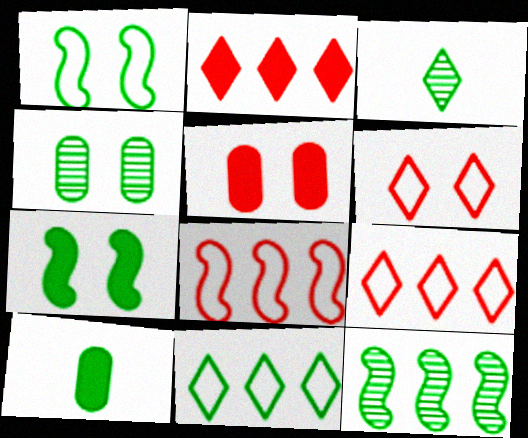[[3, 4, 12]]